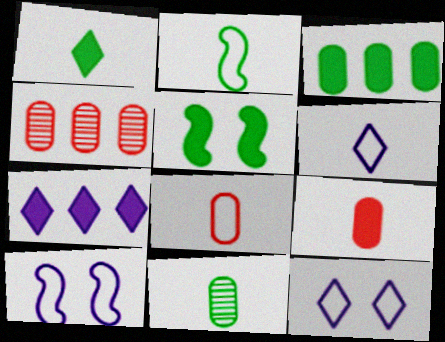[[1, 2, 11], 
[1, 3, 5], 
[1, 4, 10], 
[2, 6, 8], 
[4, 5, 6], 
[5, 7, 9]]